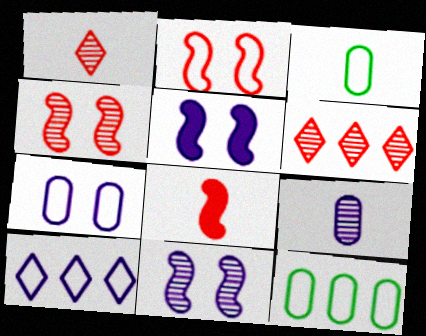[[1, 5, 12], 
[2, 3, 10], 
[3, 5, 6], 
[5, 9, 10]]